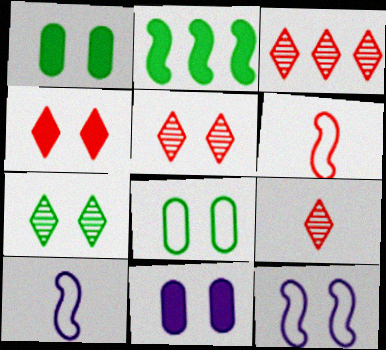[[1, 3, 10], 
[1, 5, 12], 
[3, 5, 9]]